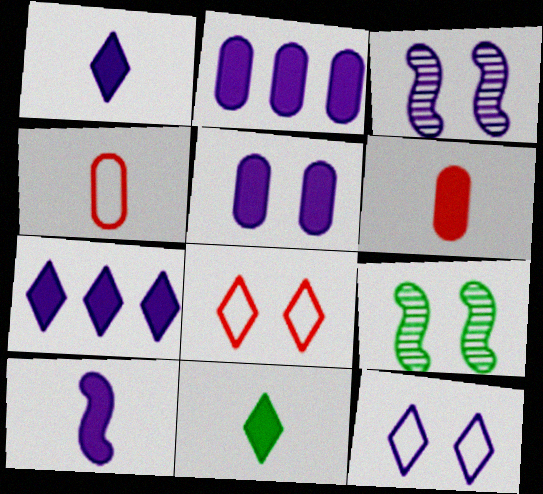[[3, 5, 12], 
[4, 7, 9], 
[5, 7, 10], 
[5, 8, 9], 
[6, 10, 11]]